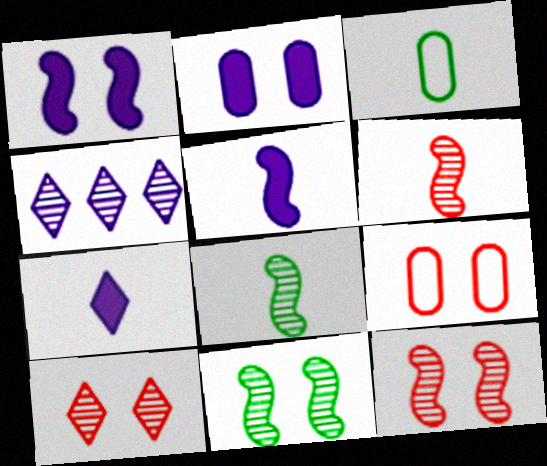[[3, 6, 7]]